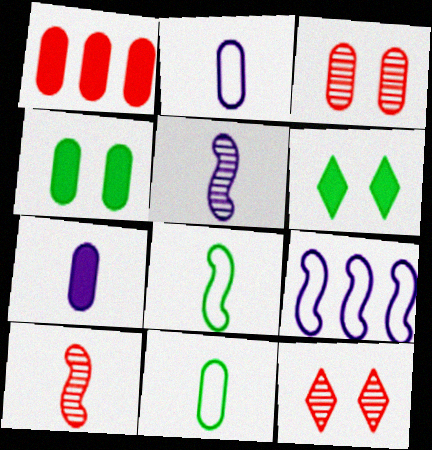[[1, 4, 7]]